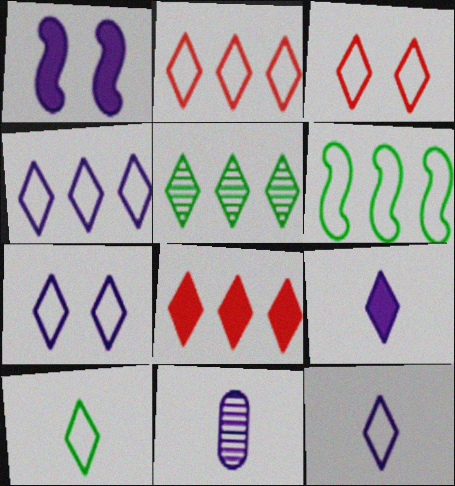[[1, 4, 11], 
[2, 7, 10], 
[3, 4, 10], 
[3, 5, 9], 
[4, 5, 8], 
[4, 7, 12]]